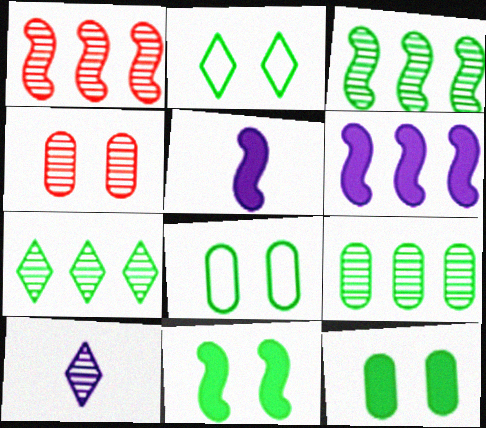[[3, 4, 10], 
[3, 7, 9]]